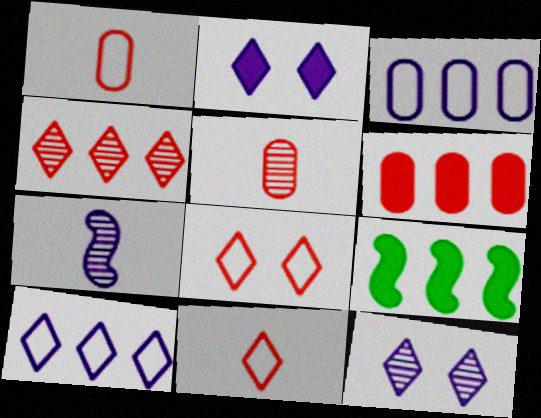[[1, 9, 12], 
[2, 3, 7], 
[3, 4, 9]]